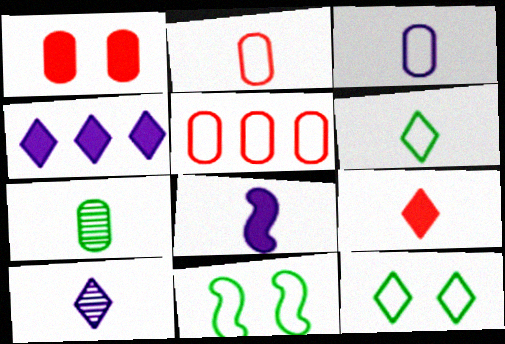[[3, 8, 10], 
[6, 9, 10]]